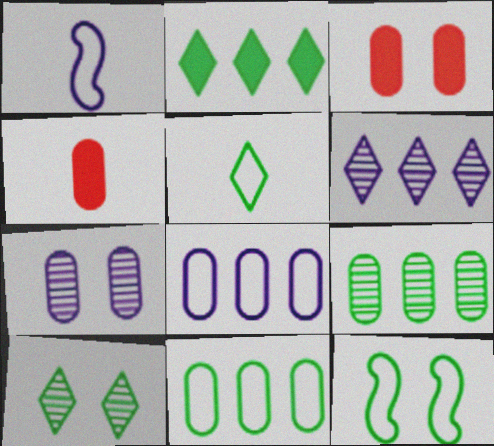[[2, 5, 10], 
[4, 6, 12], 
[4, 7, 11], 
[5, 11, 12]]